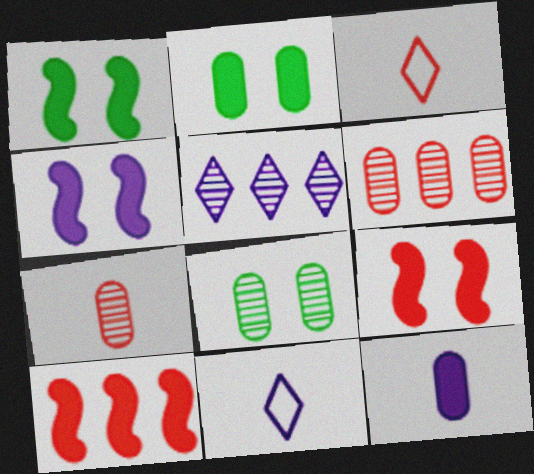[[1, 4, 9], 
[1, 6, 11], 
[3, 6, 9], 
[8, 10, 11]]